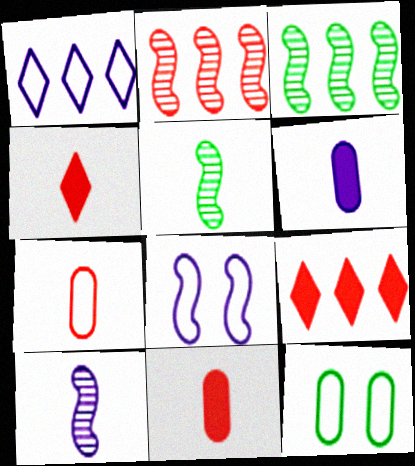[[9, 10, 12]]